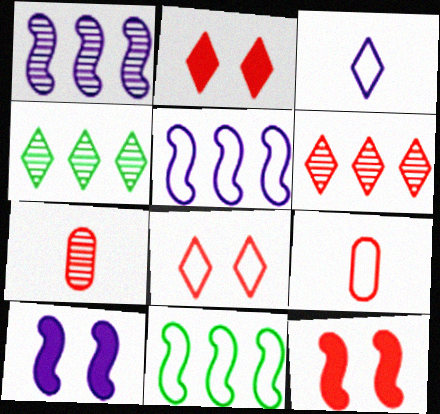[[2, 3, 4], 
[4, 9, 10], 
[6, 9, 12]]